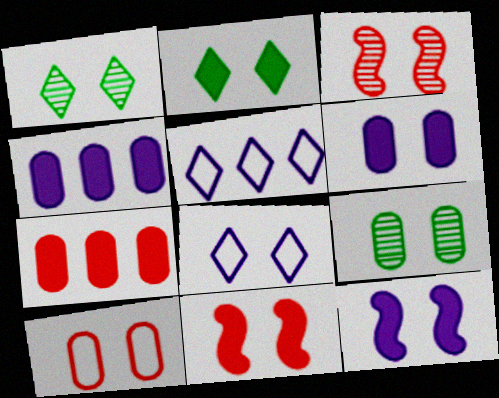[[1, 10, 12], 
[2, 6, 11], 
[6, 9, 10], 
[8, 9, 11]]